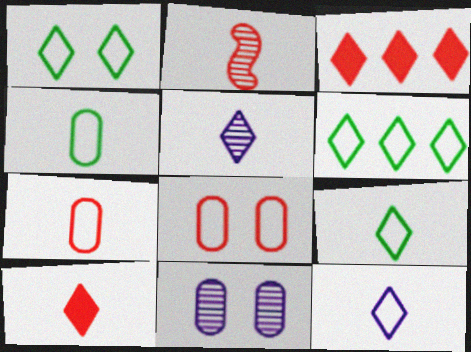[[1, 3, 5], 
[1, 6, 9], 
[2, 3, 8], 
[2, 7, 10], 
[5, 9, 10]]